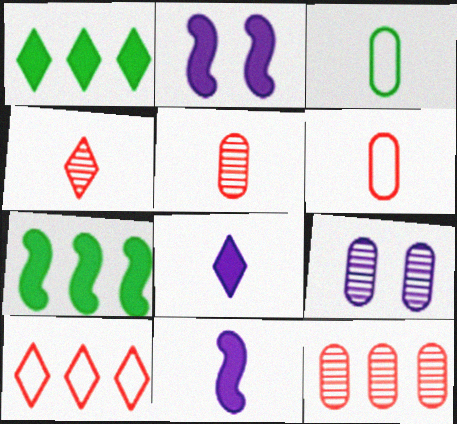[[3, 4, 11]]